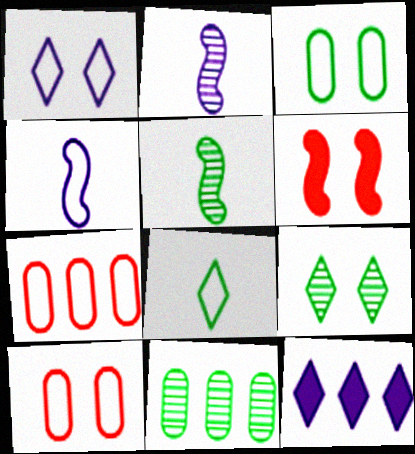[[5, 9, 11], 
[5, 10, 12]]